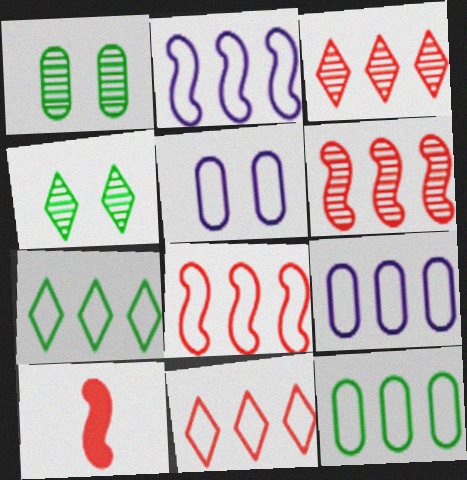[[2, 11, 12], 
[4, 9, 10], 
[7, 8, 9]]